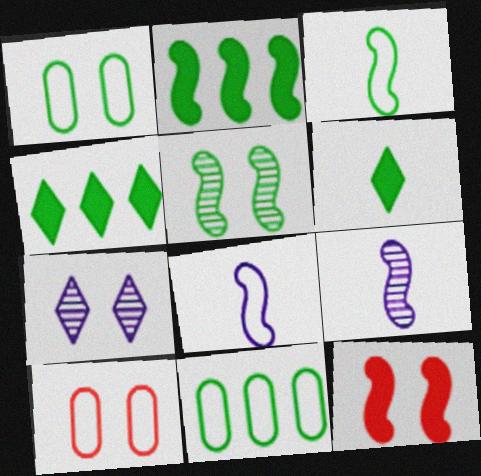[[1, 7, 12], 
[2, 3, 5], 
[4, 9, 10], 
[5, 6, 11]]